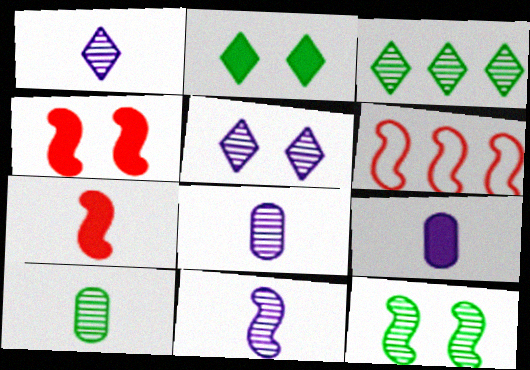[[1, 8, 11], 
[2, 6, 8], 
[3, 10, 12]]